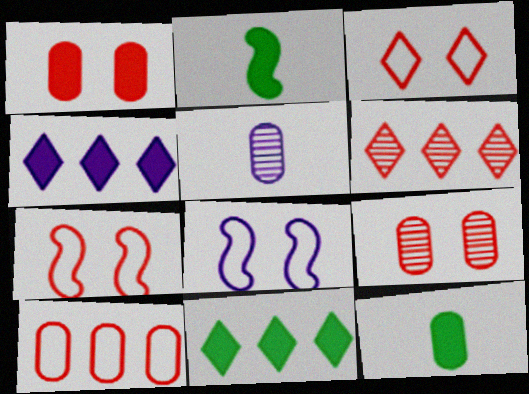[[1, 2, 4], 
[4, 5, 8], 
[5, 7, 11], 
[6, 8, 12]]